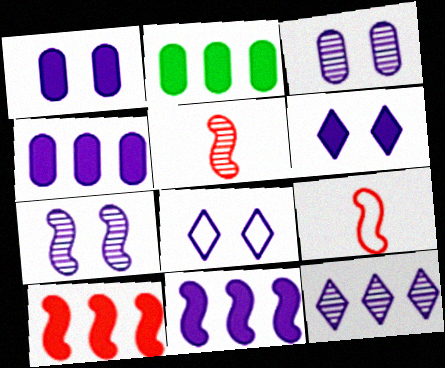[[1, 7, 8], 
[2, 5, 8]]